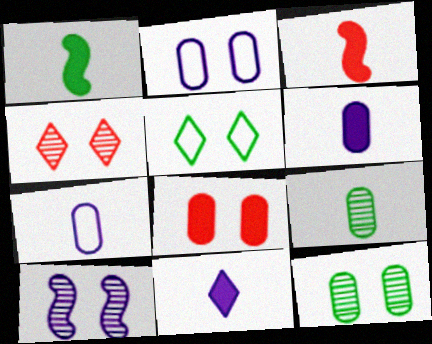[[2, 8, 12], 
[4, 10, 12], 
[5, 8, 10]]